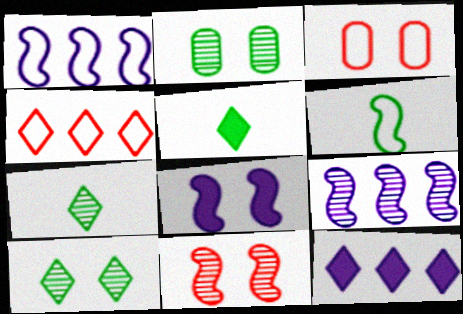[[3, 5, 9], 
[3, 8, 10]]